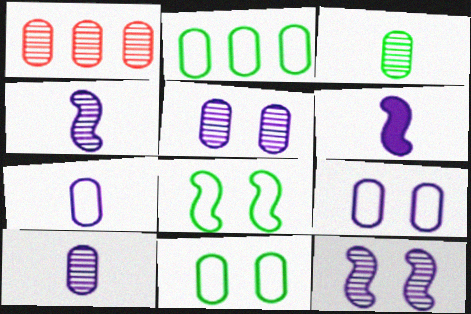[[1, 3, 5]]